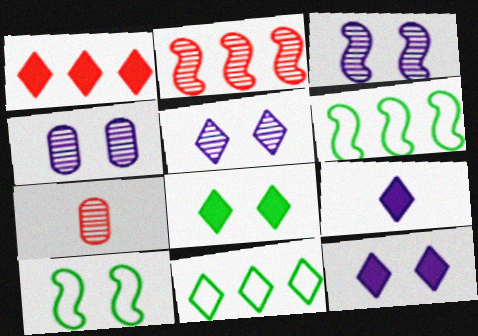[[1, 8, 9], 
[3, 4, 5], 
[6, 7, 12]]